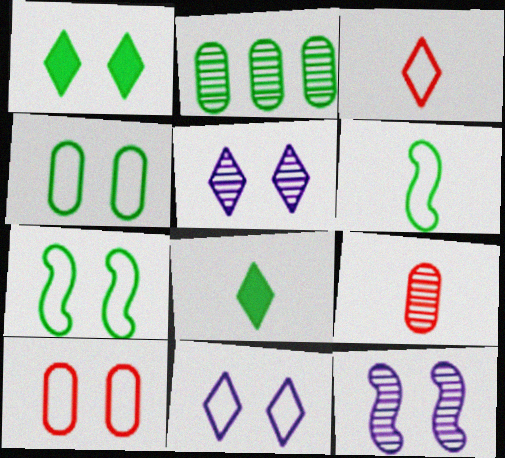[[1, 2, 6], 
[1, 10, 12], 
[2, 7, 8], 
[7, 10, 11]]